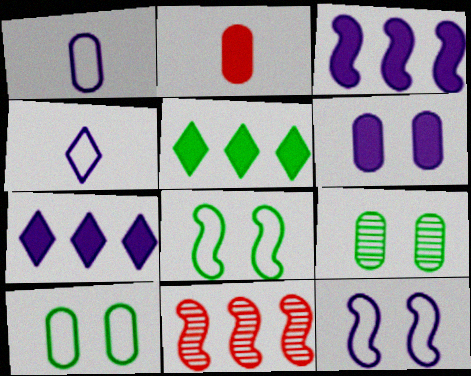[]